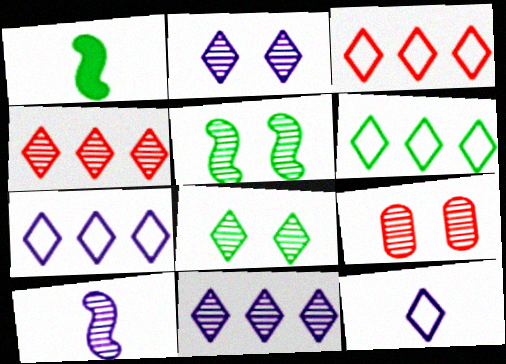[[1, 7, 9], 
[2, 5, 9], 
[3, 6, 7]]